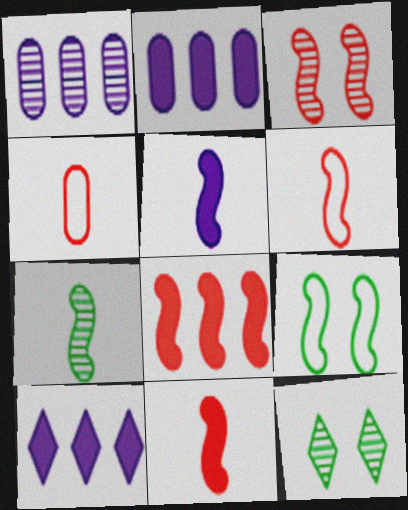[[2, 6, 12], 
[3, 6, 8], 
[5, 6, 7]]